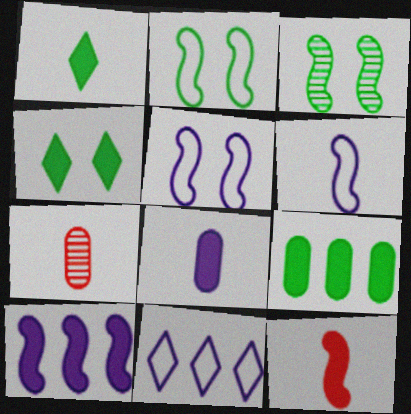[[1, 6, 7], 
[1, 8, 12]]